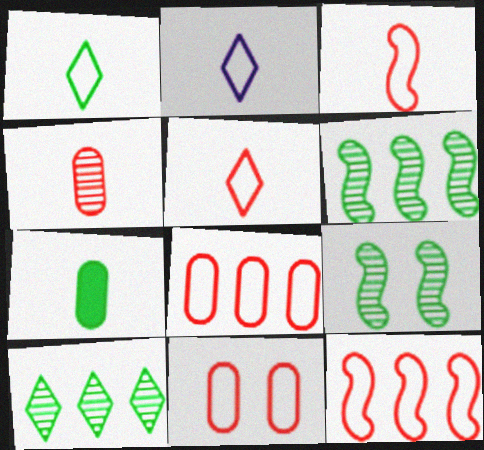[[1, 2, 5], 
[5, 11, 12]]